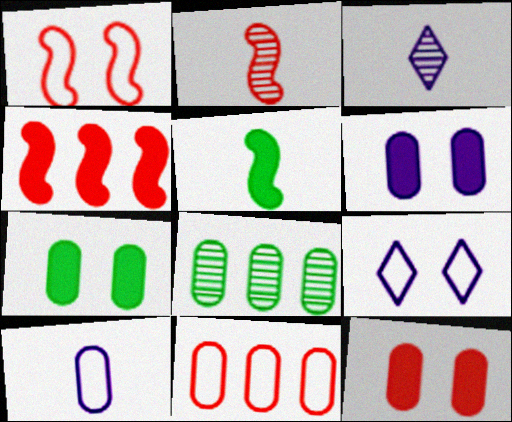[[1, 2, 4], 
[6, 7, 12], 
[8, 10, 12]]